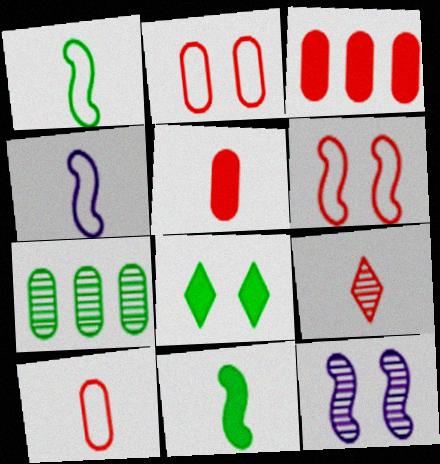[[1, 7, 8], 
[2, 8, 12], 
[3, 6, 9], 
[7, 9, 12]]